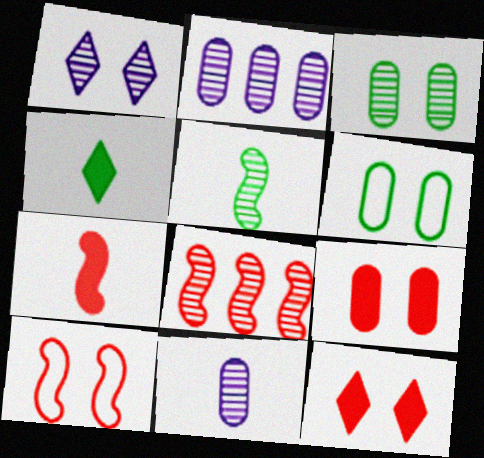[[2, 4, 10], 
[7, 8, 10]]